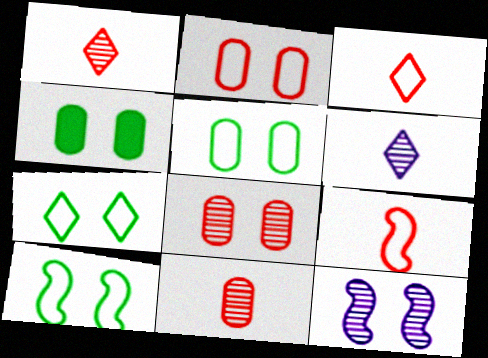[[5, 7, 10]]